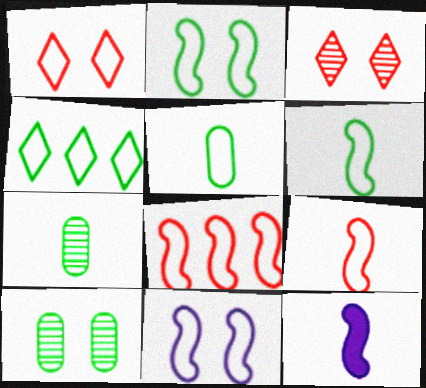[[2, 4, 5], 
[6, 8, 11]]